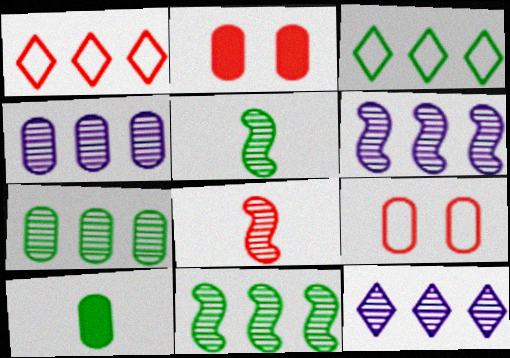[[1, 2, 8], 
[4, 6, 12], 
[4, 9, 10]]